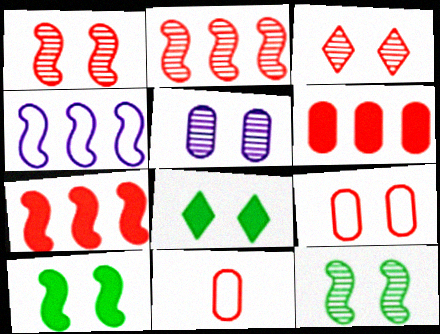[[3, 5, 12], 
[3, 7, 11]]